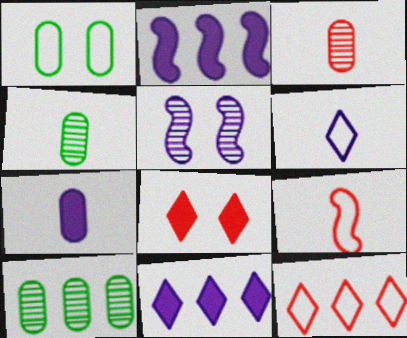[[1, 5, 8], 
[2, 10, 12]]